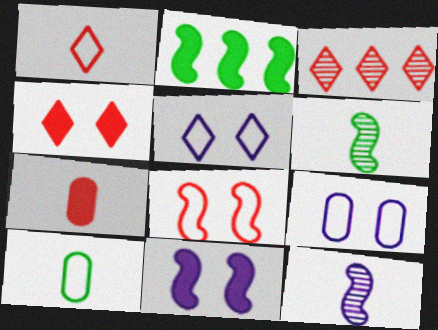[[1, 3, 4], 
[2, 8, 12], 
[3, 7, 8], 
[3, 10, 11]]